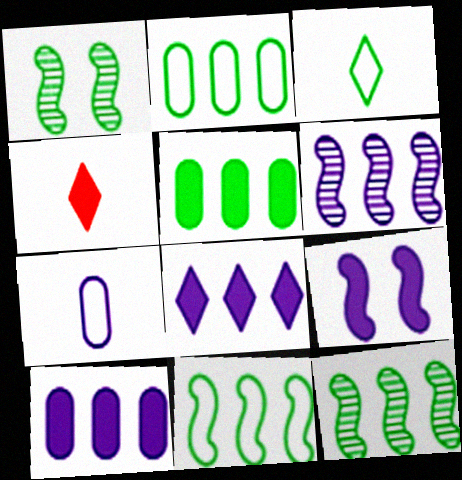[[1, 3, 5], 
[4, 5, 9]]